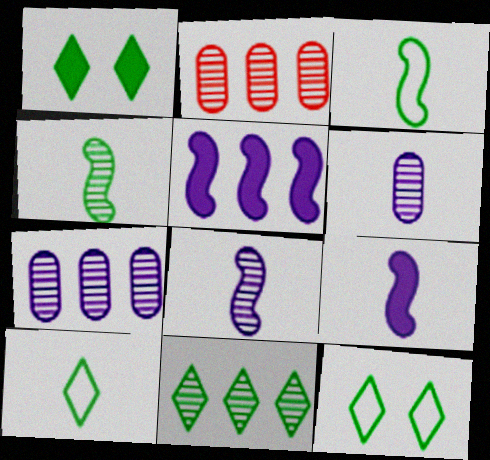[[1, 10, 11], 
[2, 9, 12]]